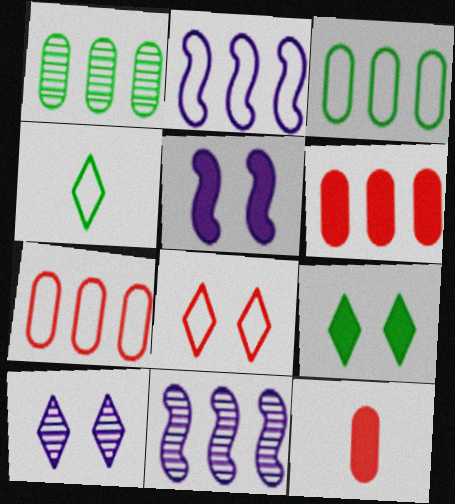[[8, 9, 10]]